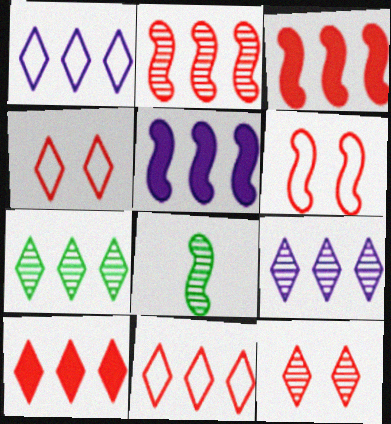[[1, 7, 10], 
[5, 6, 8]]